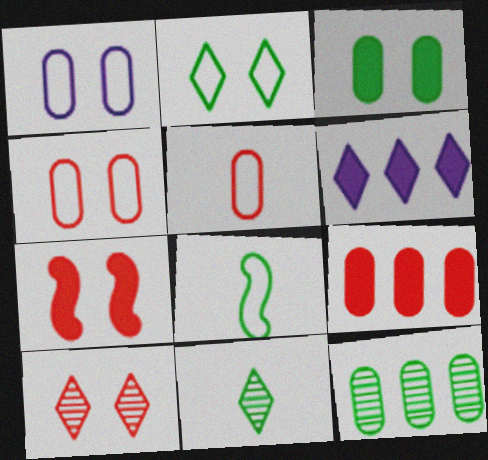[[4, 7, 10]]